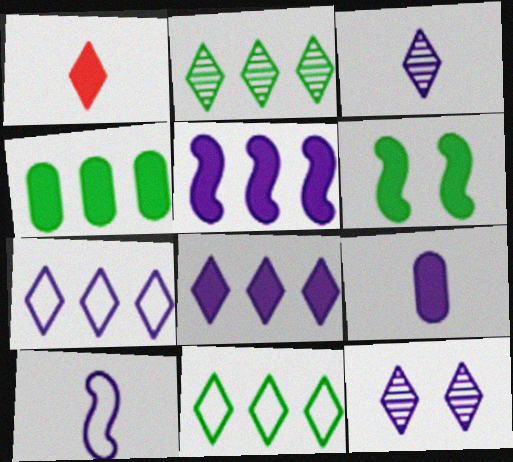[[1, 11, 12], 
[3, 9, 10]]